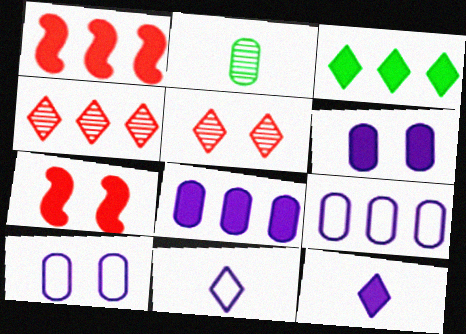[[1, 3, 8], 
[3, 5, 11]]